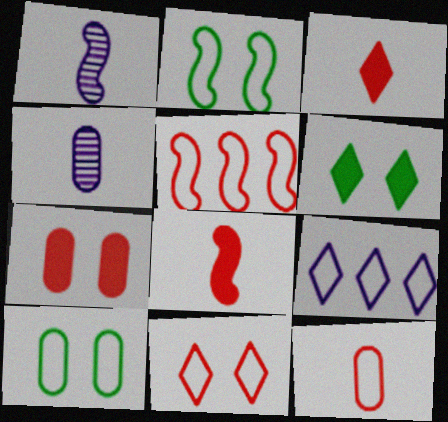[[2, 9, 12], 
[4, 5, 6], 
[5, 11, 12]]